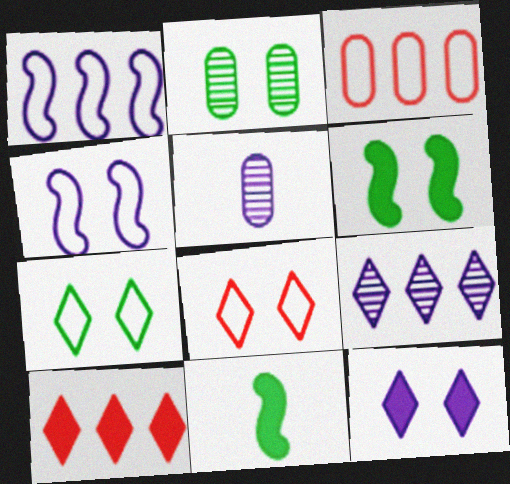[[1, 5, 12], 
[2, 6, 7]]